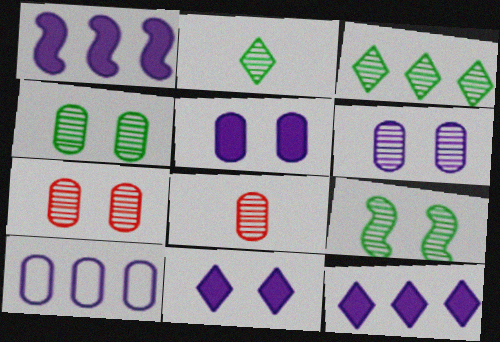[[4, 6, 7]]